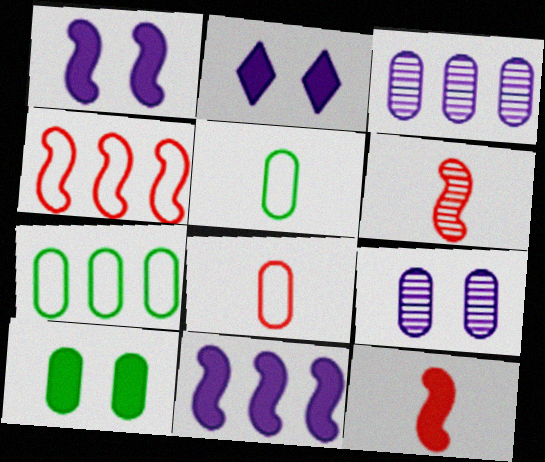[[2, 6, 7], 
[3, 8, 10]]